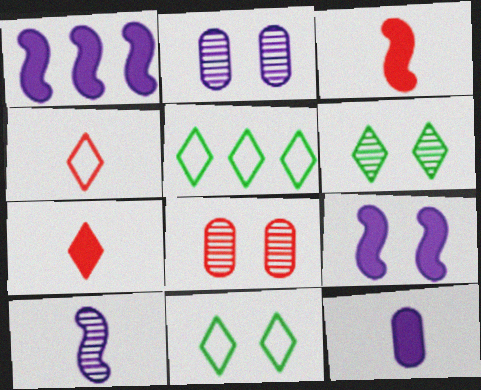[[2, 3, 5], 
[8, 9, 11]]